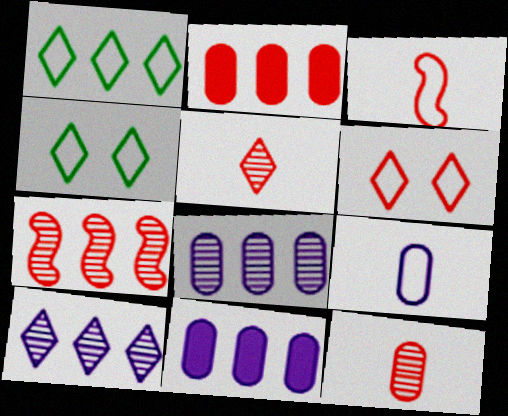[[1, 7, 11]]